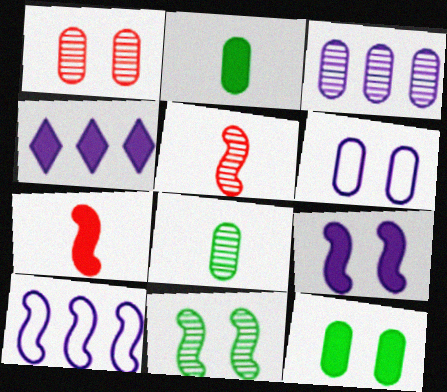[[1, 3, 8], 
[1, 6, 12], 
[3, 4, 10], 
[4, 7, 12], 
[7, 10, 11]]